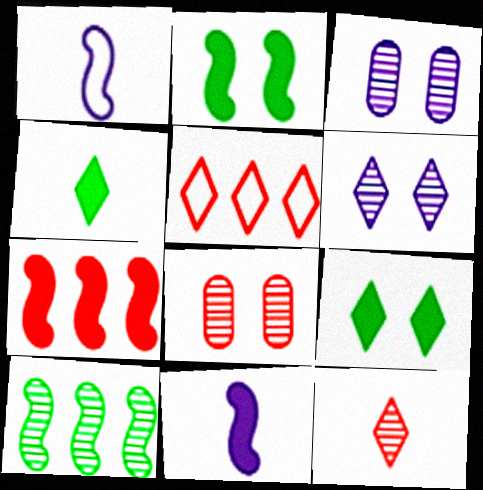[[2, 7, 11], 
[3, 10, 12], 
[4, 5, 6]]